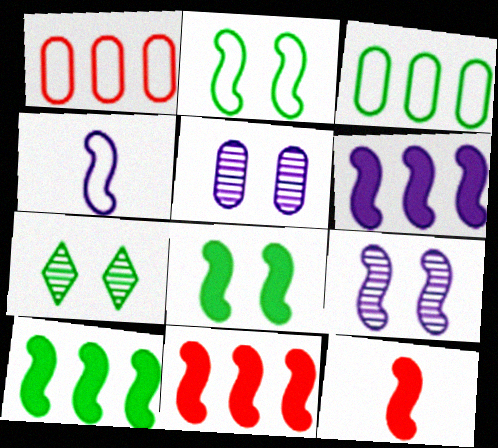[[4, 6, 9], 
[6, 8, 12], 
[6, 10, 11]]